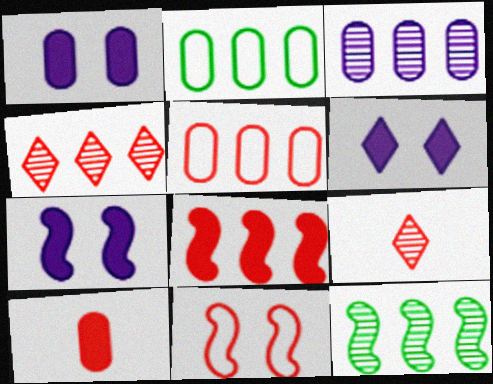[[1, 6, 7], 
[2, 7, 9], 
[3, 4, 12], 
[4, 5, 8], 
[4, 10, 11]]